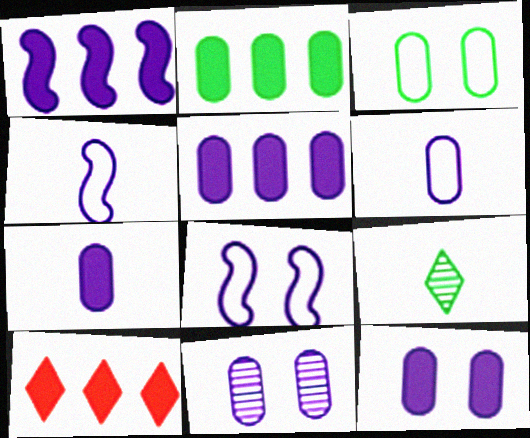[[1, 2, 10], 
[5, 6, 11], 
[5, 7, 12]]